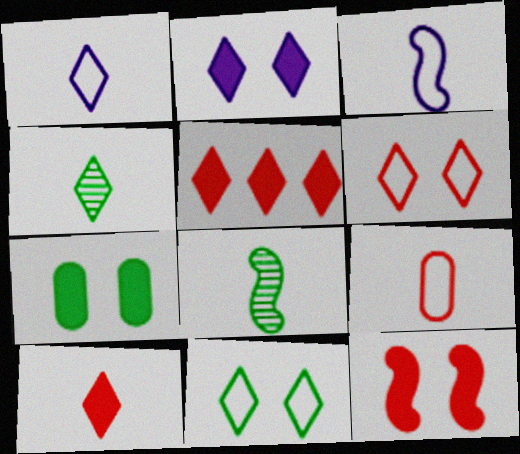[[1, 4, 10], 
[2, 7, 12]]